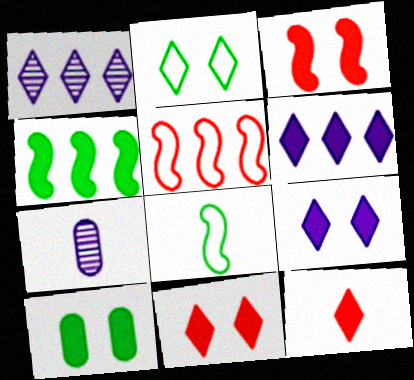[[1, 2, 12], 
[3, 9, 10], 
[7, 8, 12]]